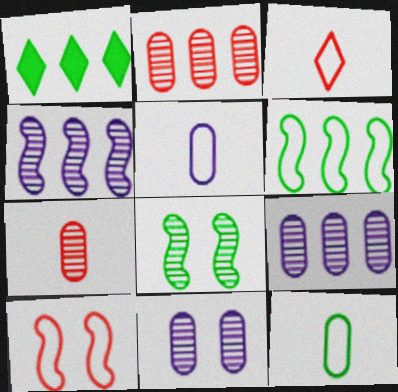[[1, 8, 12]]